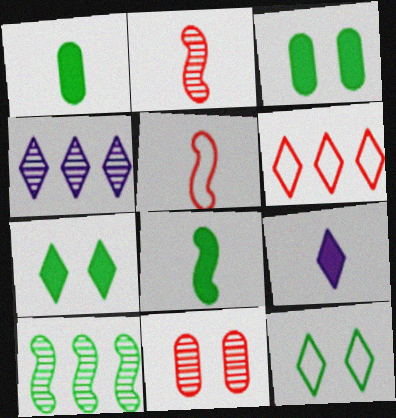[[1, 10, 12], 
[3, 4, 5]]